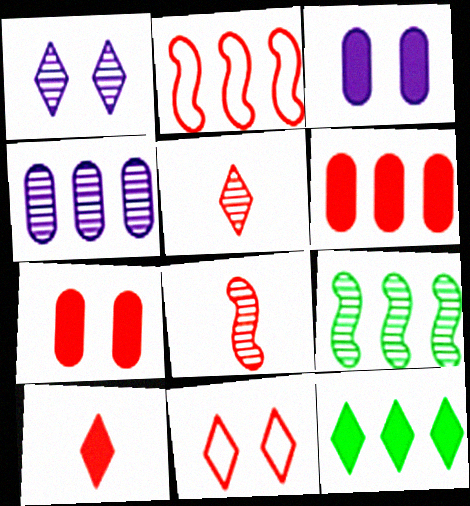[[2, 4, 12], 
[2, 5, 7], 
[6, 8, 11]]